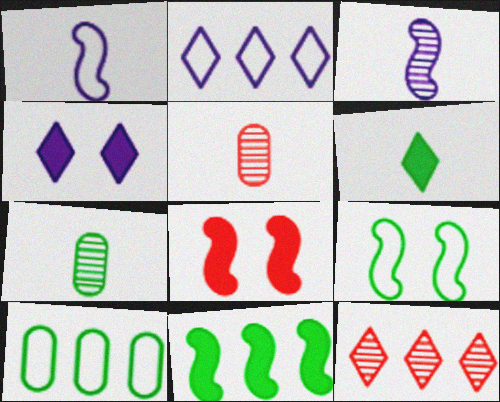[[1, 5, 6], 
[2, 7, 8]]